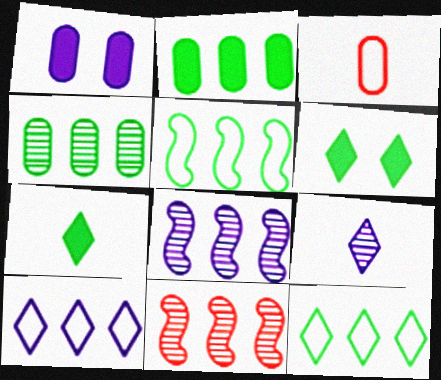[[1, 3, 4], 
[2, 10, 11], 
[3, 6, 8]]